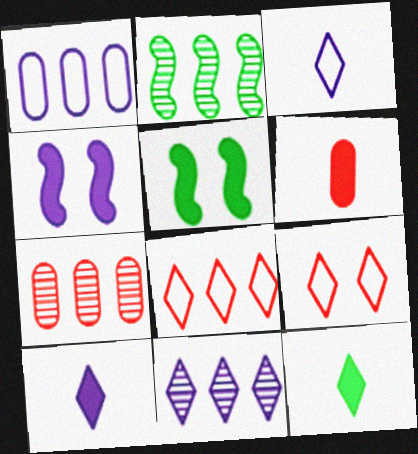[[2, 7, 11], 
[3, 5, 7], 
[9, 11, 12]]